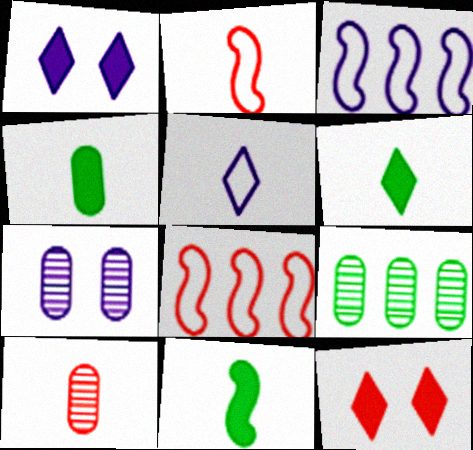[[1, 2, 9], 
[4, 6, 11], 
[5, 10, 11], 
[6, 7, 8], 
[7, 9, 10], 
[8, 10, 12]]